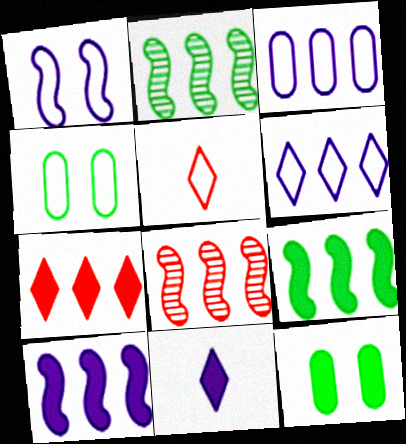[[2, 3, 7], 
[4, 8, 11]]